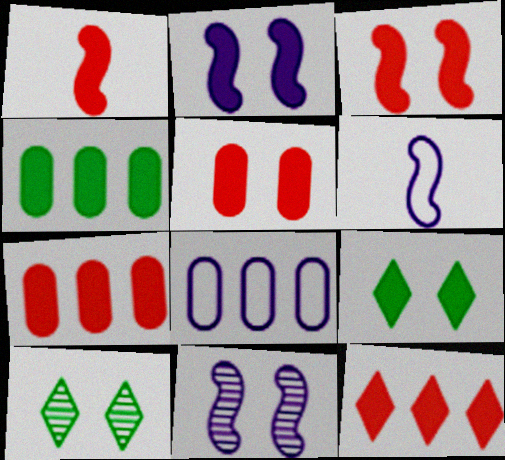[[1, 5, 12], 
[1, 8, 10], 
[2, 5, 9], 
[6, 7, 10]]